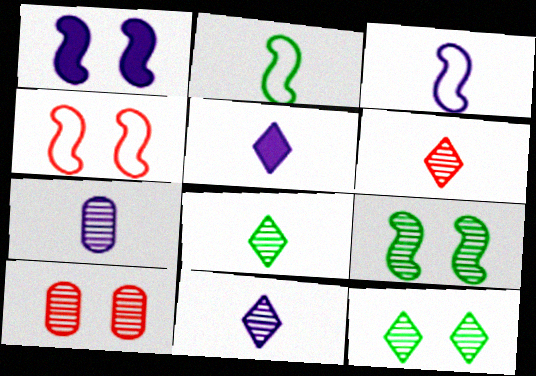[[1, 4, 9], 
[3, 5, 7], 
[6, 8, 11]]